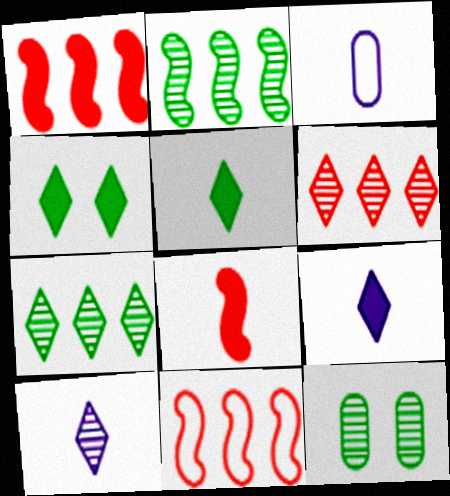[[9, 11, 12]]